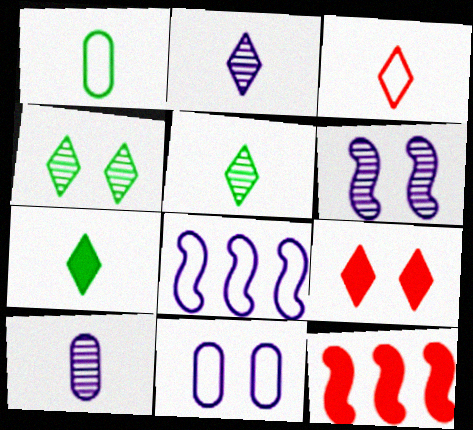[[2, 3, 7], 
[5, 11, 12]]